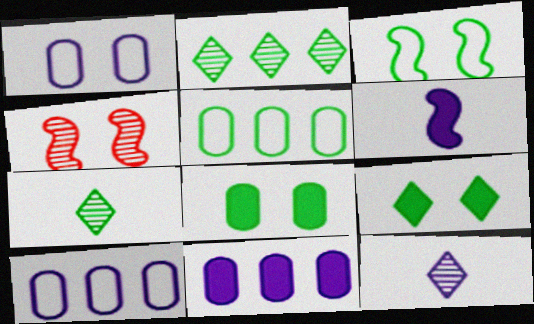[[1, 4, 9]]